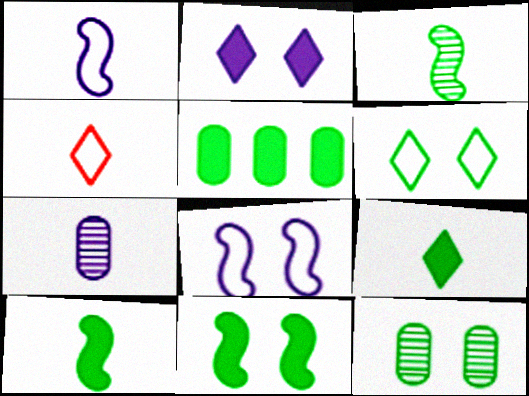[[3, 5, 6], 
[4, 7, 10], 
[5, 9, 11], 
[6, 11, 12]]